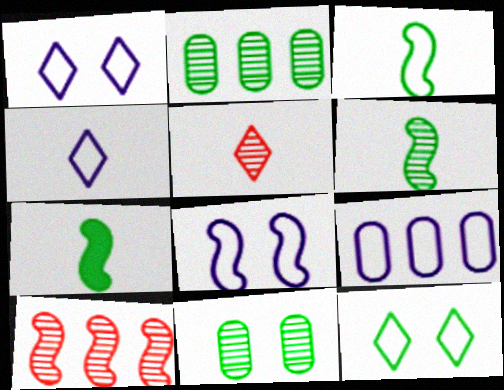[[2, 7, 12], 
[3, 6, 7], 
[4, 8, 9], 
[7, 8, 10]]